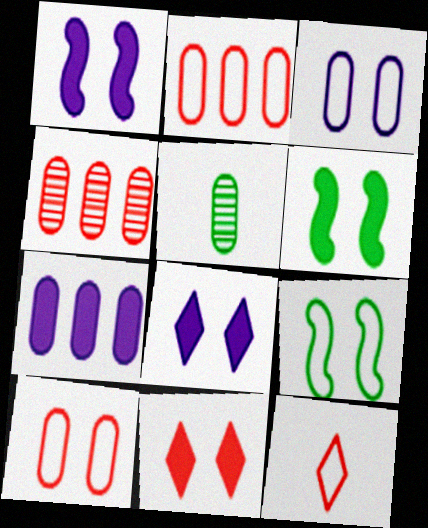[[5, 7, 10]]